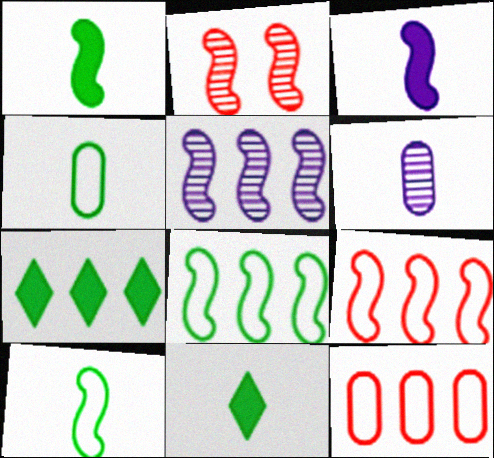[[2, 3, 8], 
[5, 7, 12]]